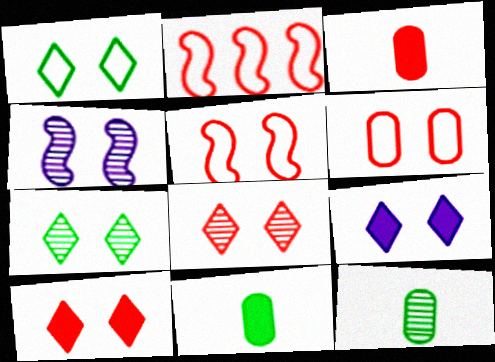[[1, 8, 9], 
[2, 3, 8], 
[2, 9, 12]]